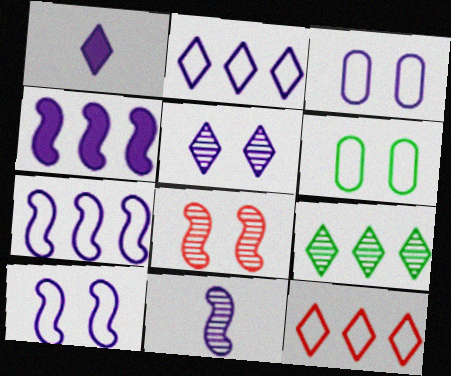[[1, 2, 5], 
[4, 10, 11]]